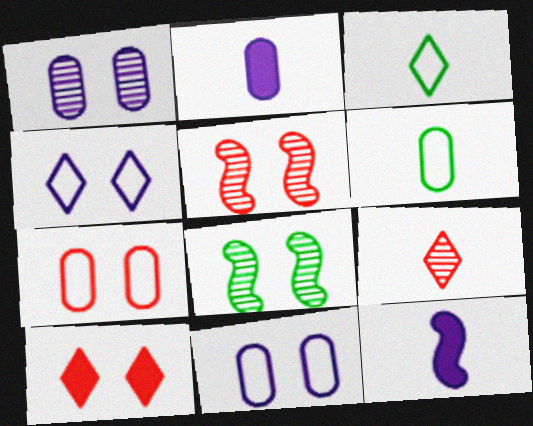[[5, 7, 10], 
[6, 9, 12], 
[8, 10, 11]]